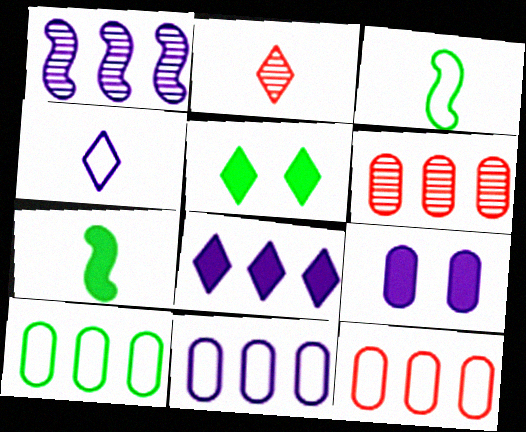[[1, 4, 9], 
[1, 8, 11], 
[10, 11, 12]]